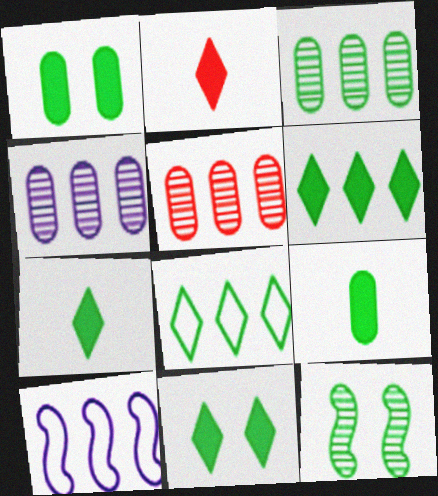[[3, 4, 5], 
[5, 6, 10], 
[6, 7, 11], 
[8, 9, 12]]